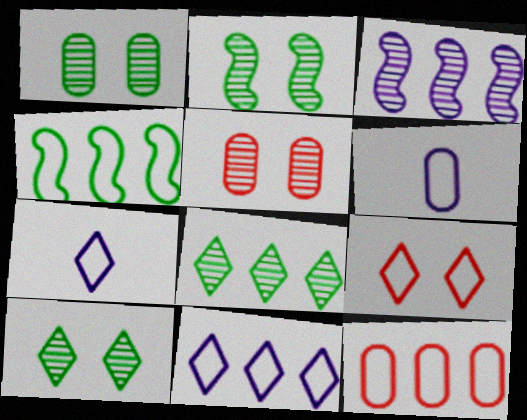[[1, 2, 10], 
[4, 6, 9], 
[4, 11, 12]]